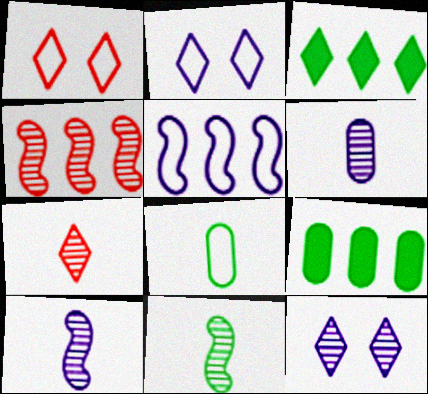[[1, 5, 8], 
[1, 9, 10], 
[2, 3, 7], 
[6, 7, 11]]